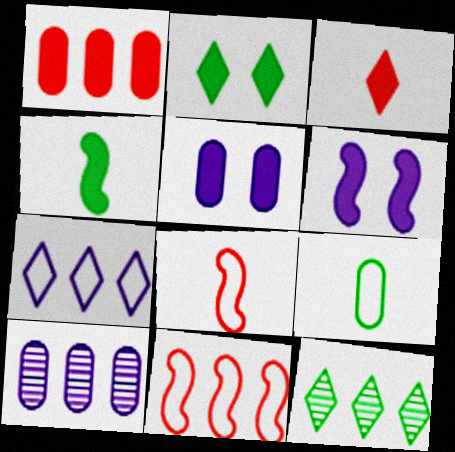[[2, 8, 10], 
[5, 8, 12]]